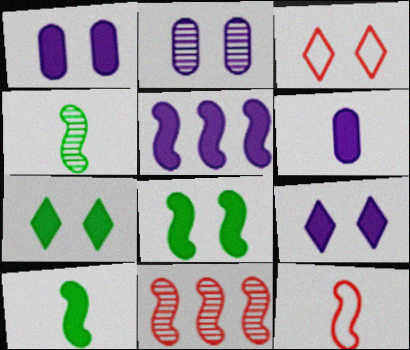[[2, 3, 8], 
[5, 6, 9]]